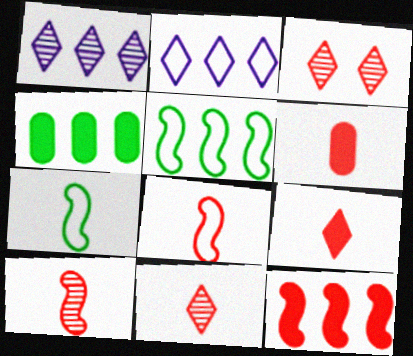[[6, 8, 11]]